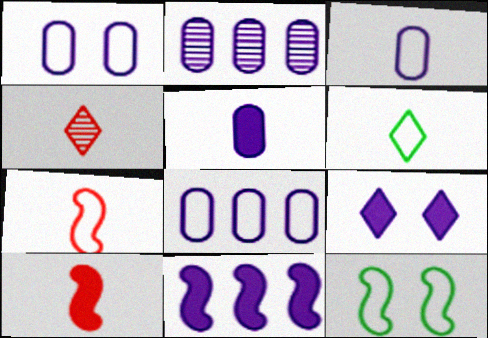[[1, 2, 5], 
[1, 3, 8], 
[3, 6, 7], 
[5, 9, 11]]